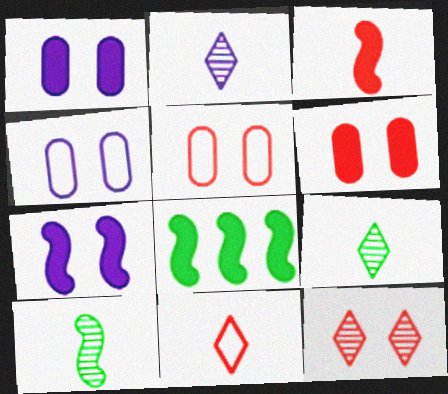[[2, 5, 8], 
[3, 7, 8]]